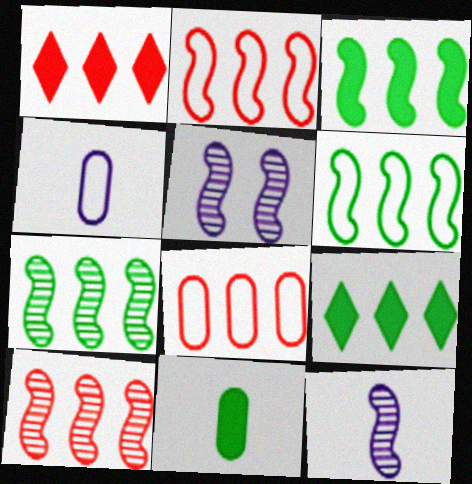[[1, 8, 10], 
[3, 6, 7]]